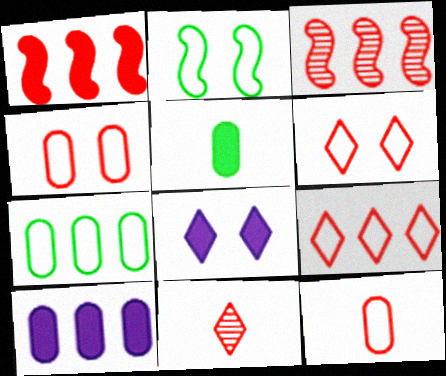[[1, 4, 11], 
[1, 5, 8], 
[2, 10, 11]]